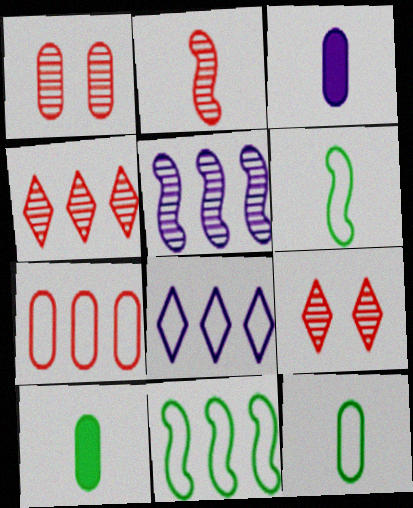[[1, 2, 4], 
[3, 9, 11], 
[7, 8, 11]]